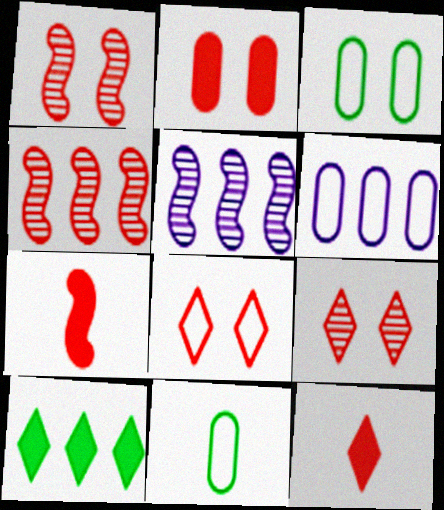[[1, 2, 8], 
[3, 5, 12], 
[4, 6, 10]]